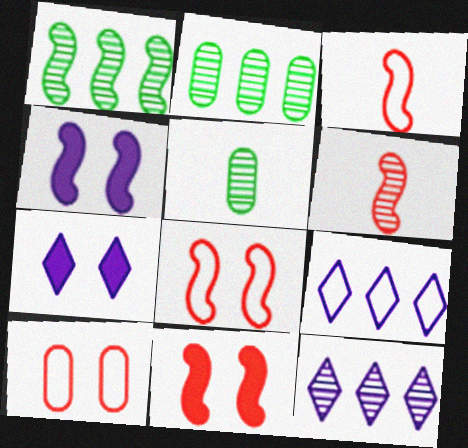[[1, 3, 4], 
[2, 3, 7], 
[5, 9, 11]]